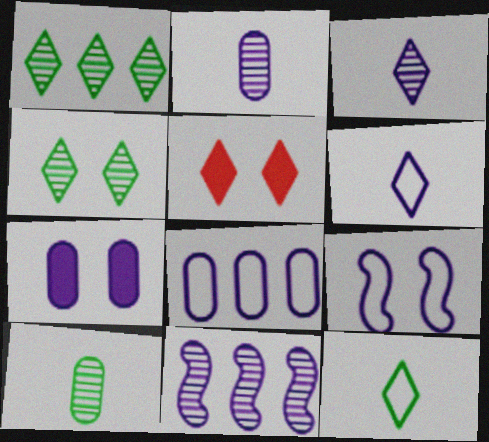[[1, 5, 6], 
[2, 7, 8], 
[6, 7, 11], 
[6, 8, 9]]